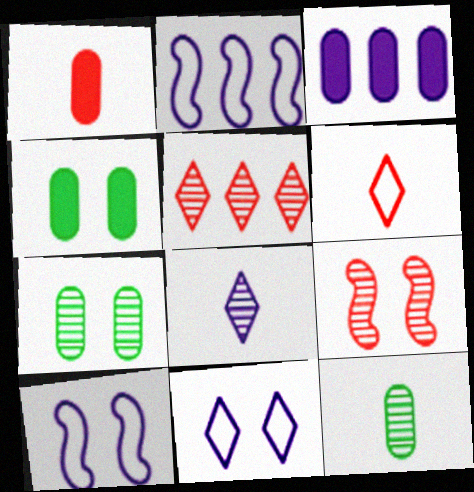[[1, 3, 4], 
[3, 8, 10], 
[4, 9, 11]]